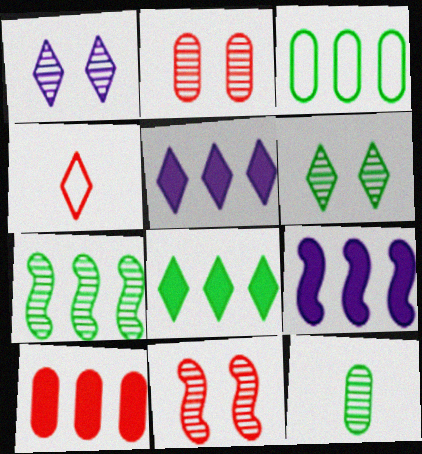[[1, 4, 8], 
[3, 7, 8], 
[4, 5, 6], 
[4, 10, 11], 
[6, 7, 12], 
[8, 9, 10]]